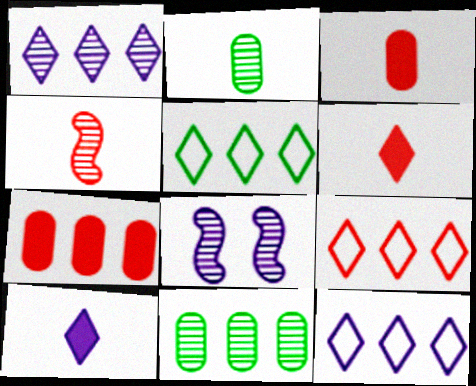[[3, 5, 8], 
[5, 9, 12]]